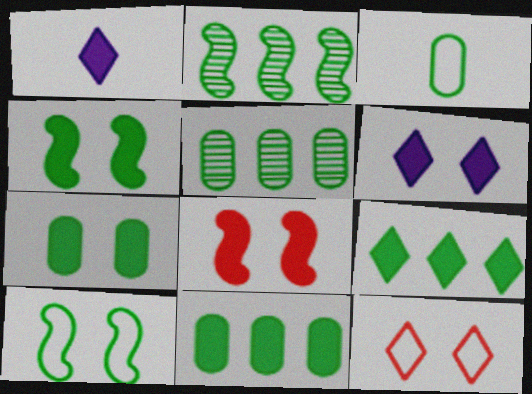[[1, 8, 11], 
[3, 5, 7], 
[6, 7, 8]]